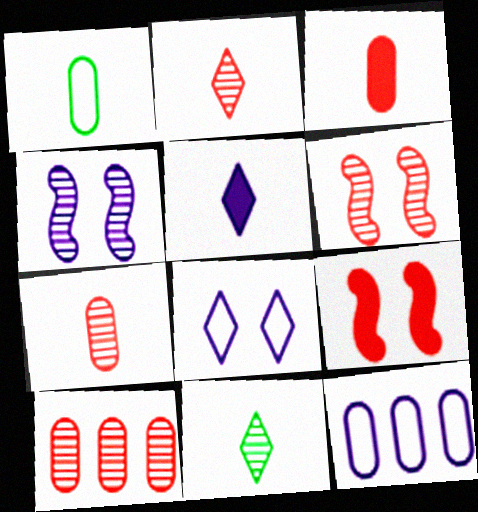[[2, 6, 10], 
[4, 5, 12], 
[4, 10, 11], 
[9, 11, 12]]